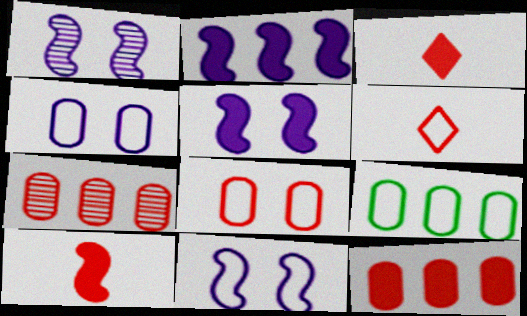[[1, 3, 9], 
[1, 5, 11], 
[6, 9, 11]]